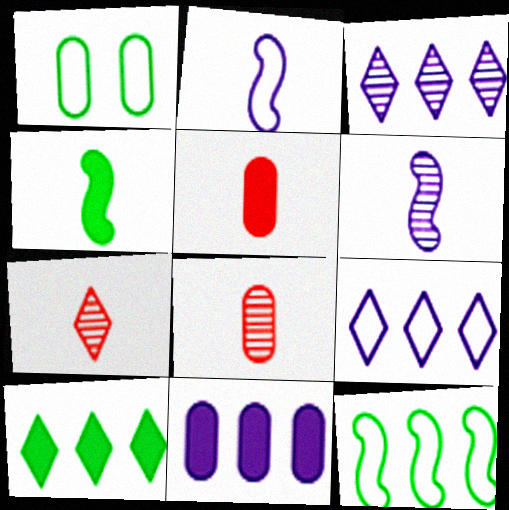[[1, 8, 11]]